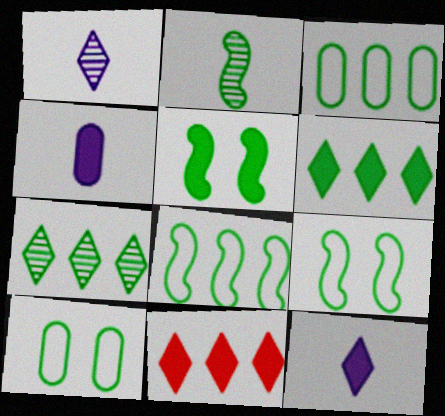[[2, 5, 8], 
[2, 6, 10], 
[4, 5, 11]]